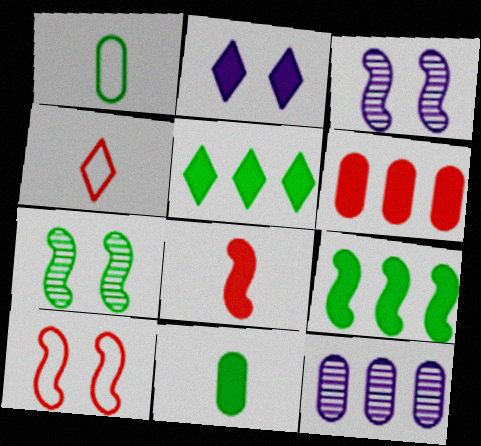[[1, 5, 7]]